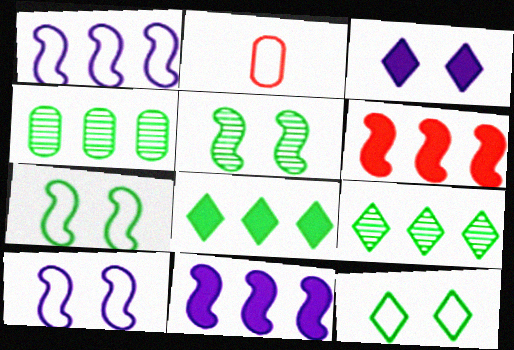[[1, 2, 12]]